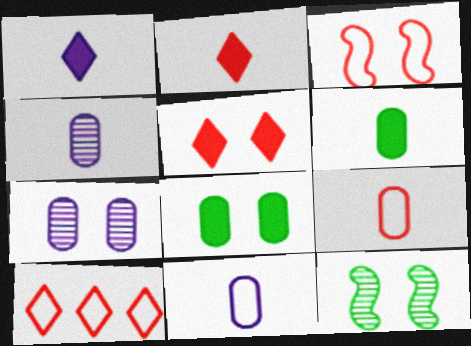[[3, 9, 10], 
[4, 6, 9]]